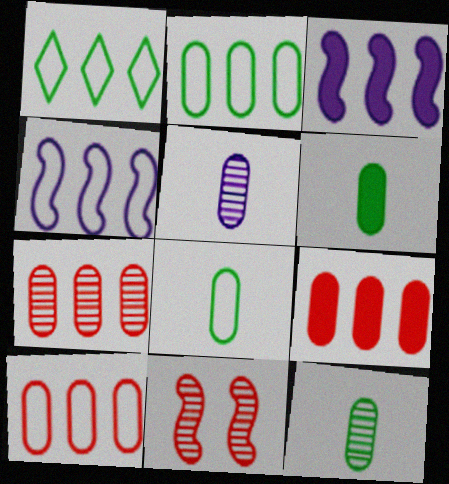[[1, 3, 7], 
[1, 4, 10], 
[6, 8, 12], 
[7, 9, 10]]